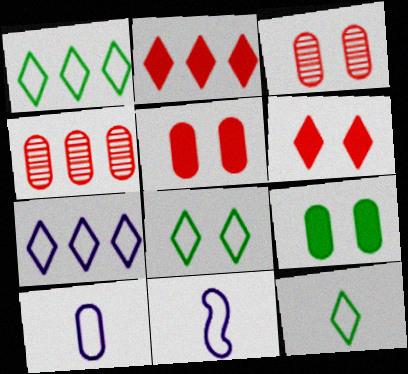[[1, 8, 12], 
[4, 9, 10]]